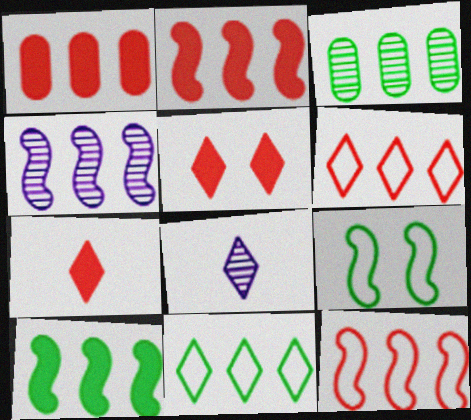[[1, 4, 11], 
[1, 8, 9], 
[3, 10, 11], 
[4, 10, 12], 
[5, 8, 11]]